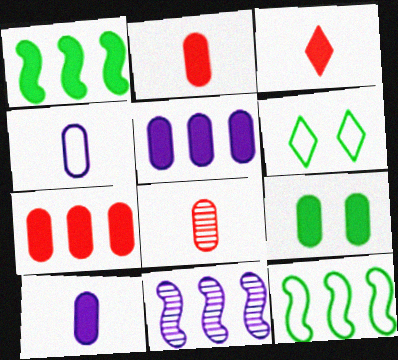[[2, 5, 9], 
[2, 6, 11], 
[7, 9, 10]]